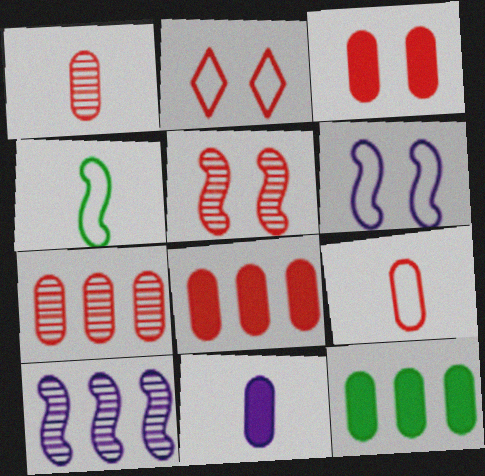[[2, 3, 5], 
[3, 7, 9], 
[3, 11, 12]]